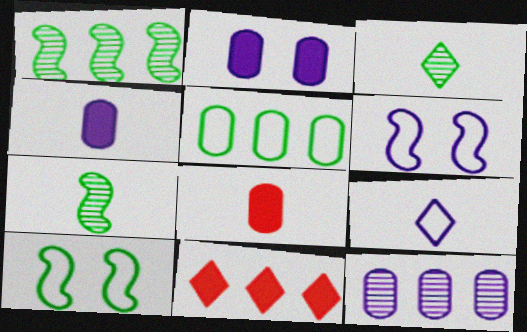[[7, 8, 9]]